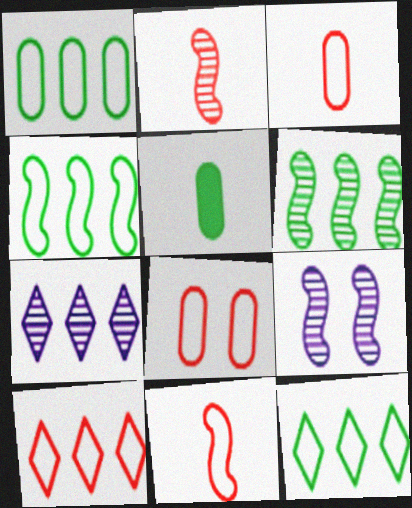[[1, 4, 12], 
[2, 6, 9], 
[5, 9, 10], 
[8, 10, 11]]